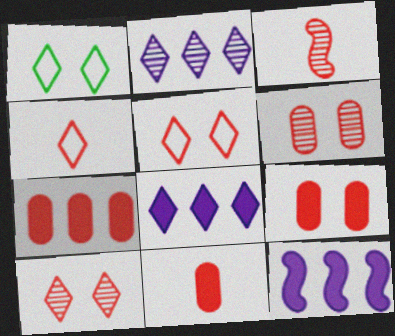[[3, 4, 11], 
[3, 5, 7], 
[7, 9, 11]]